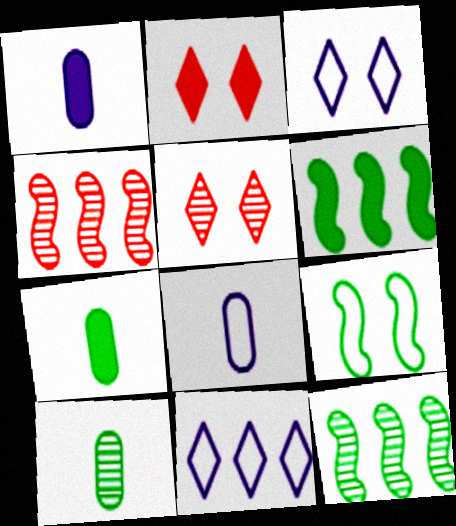[[1, 2, 6], 
[2, 8, 12], 
[3, 4, 7], 
[5, 6, 8]]